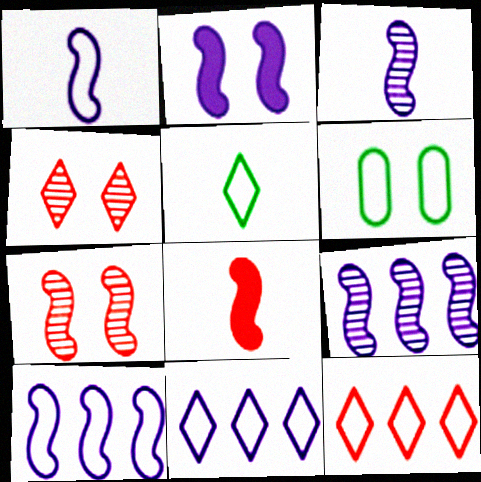[[1, 2, 9], 
[1, 6, 12], 
[2, 3, 10], 
[2, 4, 6]]